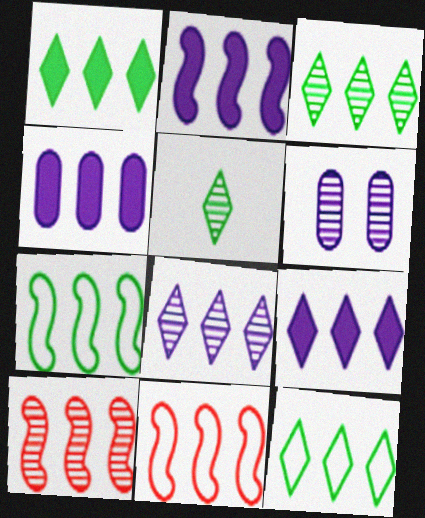[[1, 3, 12], 
[2, 4, 9], 
[2, 7, 10], 
[3, 4, 11], 
[4, 10, 12], 
[5, 6, 10]]